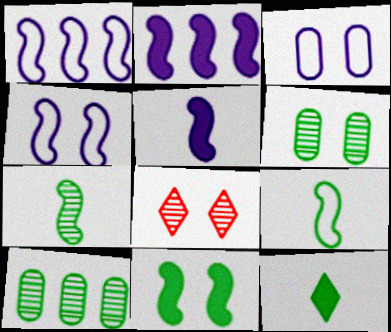[[3, 8, 11]]